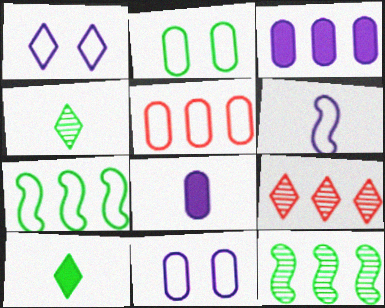[[1, 9, 10], 
[2, 10, 12], 
[3, 7, 9]]